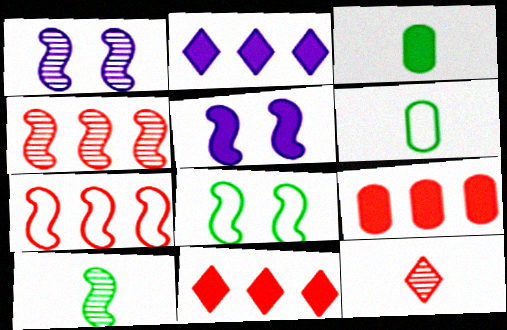[[1, 4, 10], 
[1, 6, 11], 
[3, 5, 11], 
[5, 7, 10]]